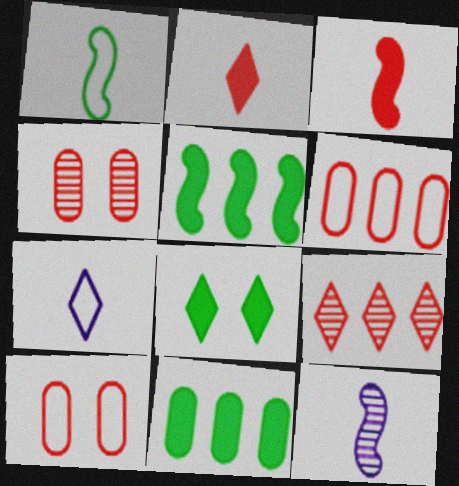[[1, 3, 12], 
[3, 9, 10], 
[4, 5, 7], 
[6, 8, 12], 
[7, 8, 9]]